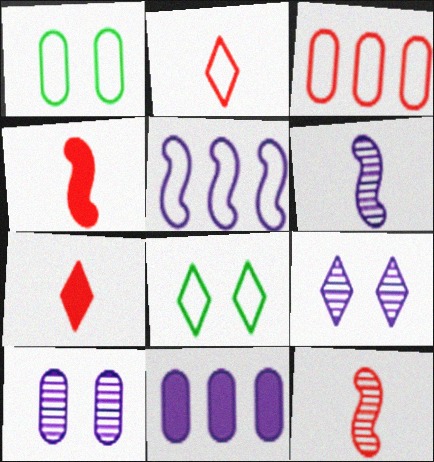[[1, 2, 5], 
[8, 11, 12]]